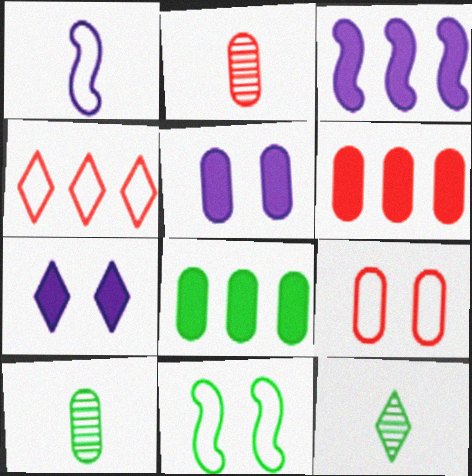[[2, 6, 9], 
[3, 9, 12], 
[4, 7, 12], 
[8, 11, 12]]